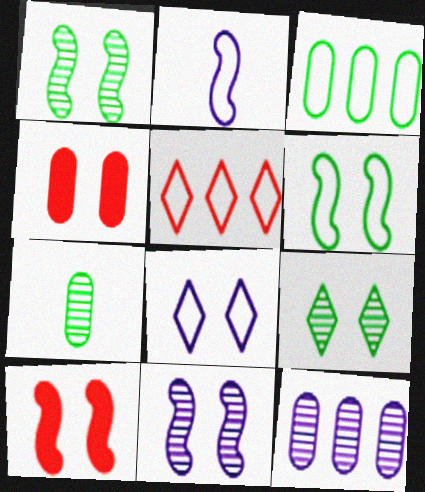[[1, 4, 8], 
[6, 10, 11]]